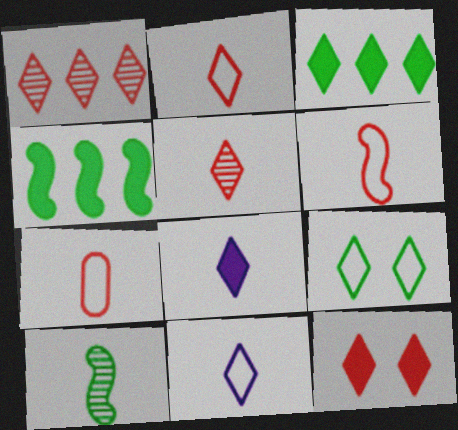[[1, 2, 12], 
[1, 8, 9], 
[2, 6, 7], 
[3, 8, 12], 
[7, 8, 10]]